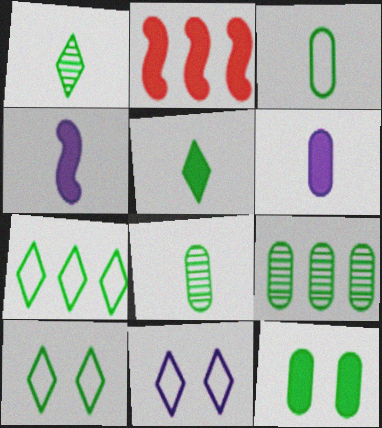[[2, 8, 11], 
[3, 9, 12]]